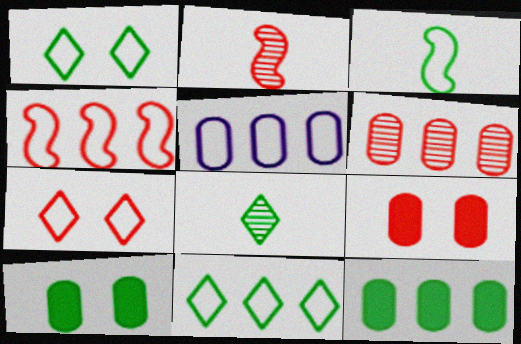[[3, 5, 7], 
[4, 5, 11], 
[5, 6, 12]]